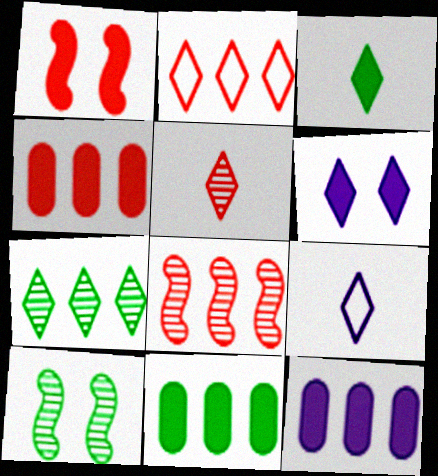[[1, 3, 12], 
[2, 4, 8], 
[3, 5, 9], 
[4, 9, 10], 
[4, 11, 12]]